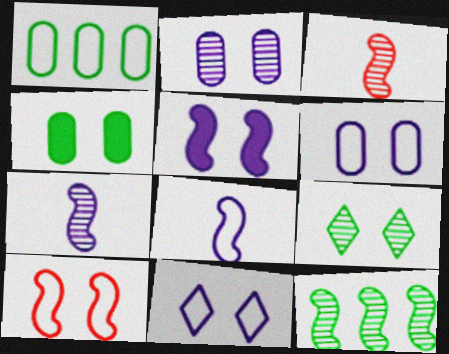[[2, 5, 11]]